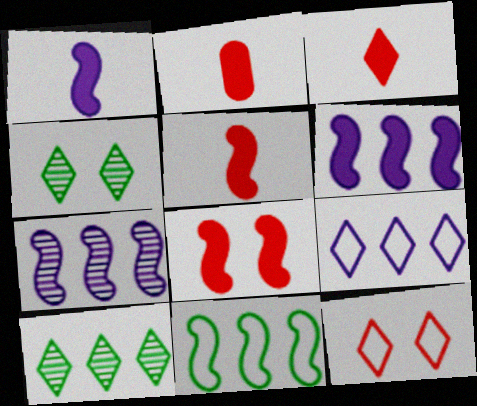[[2, 3, 5], 
[3, 4, 9]]